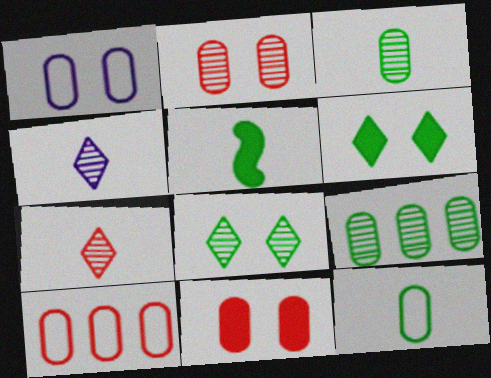[[1, 10, 12]]